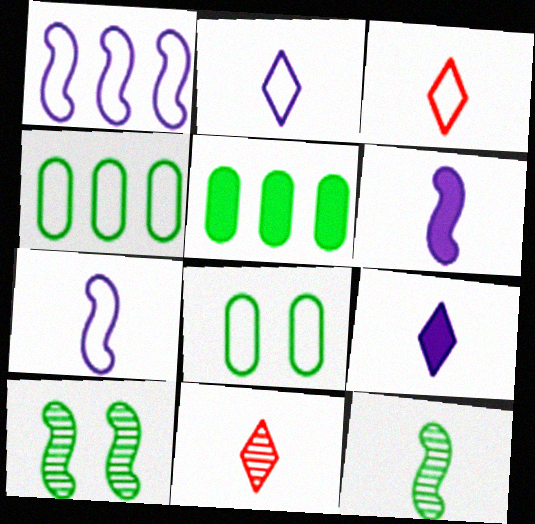[[1, 3, 8]]